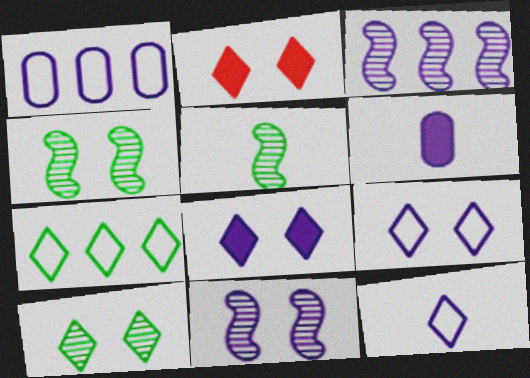[[1, 2, 5], 
[2, 9, 10], 
[3, 6, 9]]